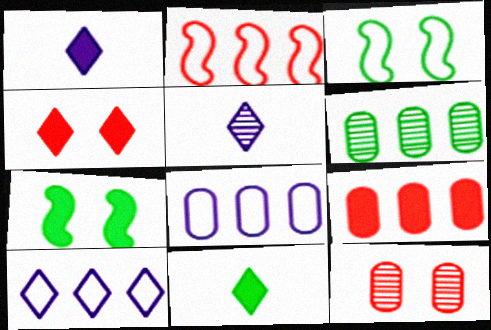[[1, 7, 9], 
[3, 5, 9], 
[3, 6, 11], 
[6, 8, 9]]